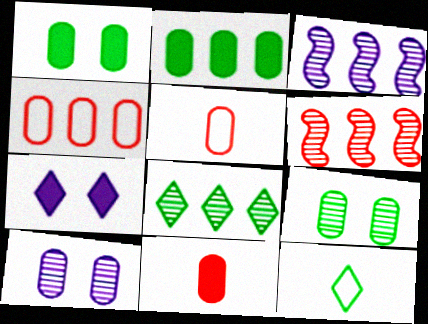[[2, 5, 10]]